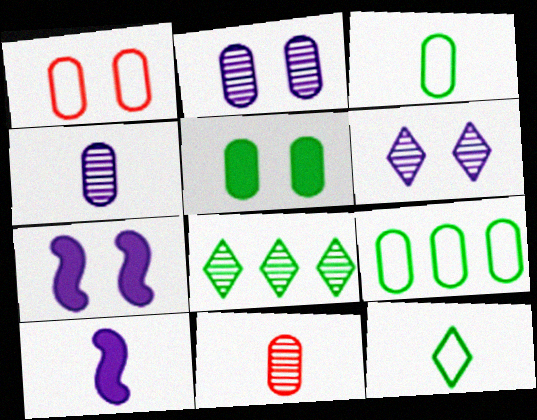[[1, 2, 5], 
[1, 8, 10], 
[10, 11, 12]]